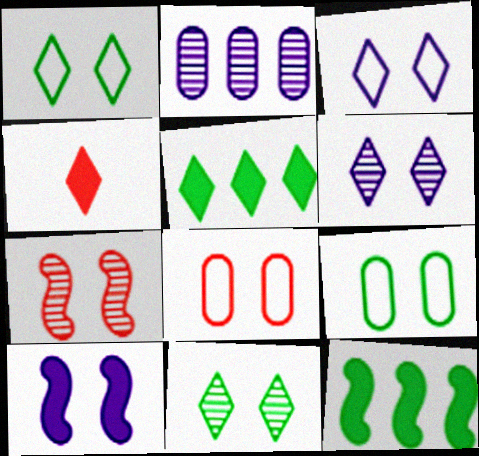[[8, 10, 11]]